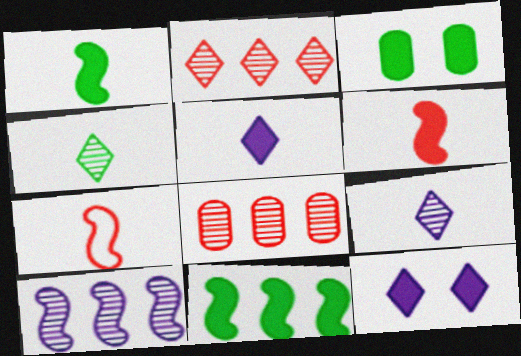[]